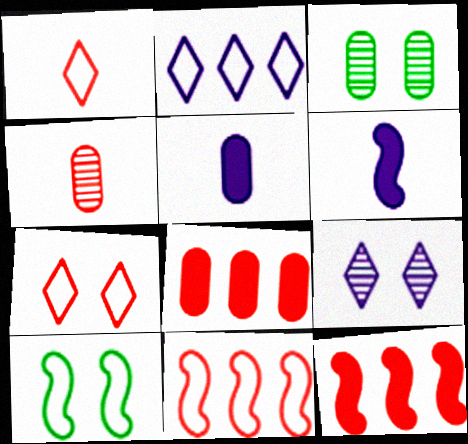[[4, 7, 12]]